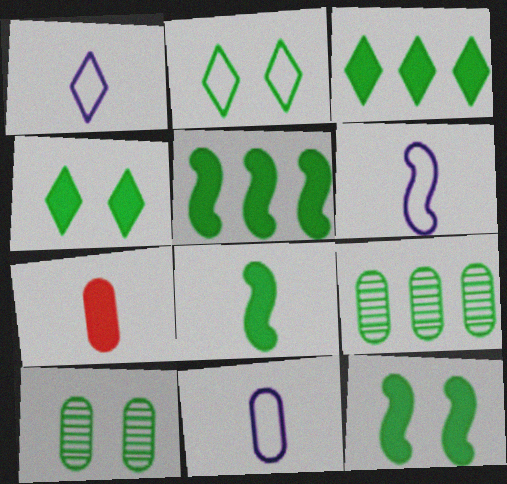[[1, 6, 11], 
[2, 8, 9], 
[2, 10, 12], 
[5, 8, 12]]